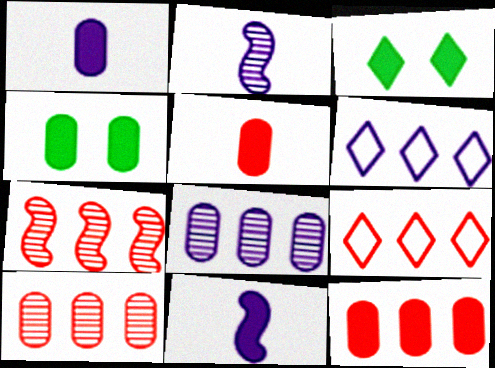[[1, 4, 12], 
[2, 4, 9], 
[3, 11, 12], 
[7, 9, 12]]